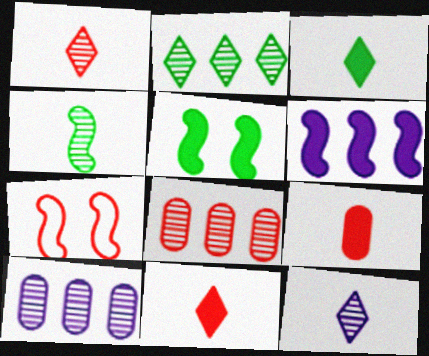[[3, 7, 10], 
[4, 6, 7], 
[7, 8, 11]]